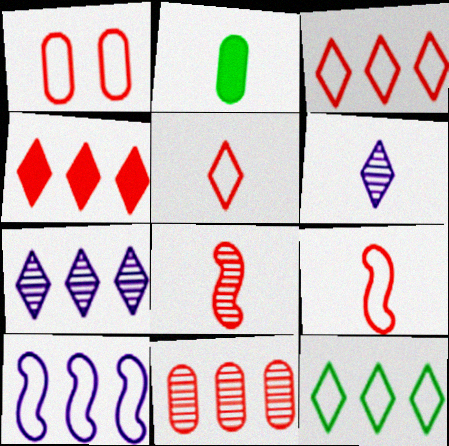[[1, 3, 9], 
[1, 4, 8], 
[2, 6, 9], 
[4, 7, 12]]